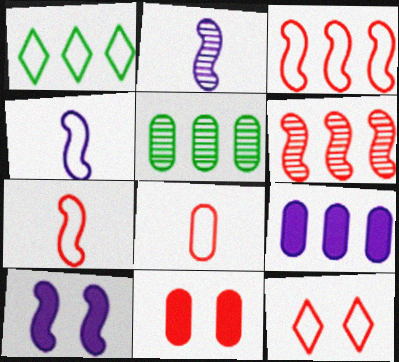[[1, 2, 11], 
[1, 6, 9], 
[3, 8, 12]]